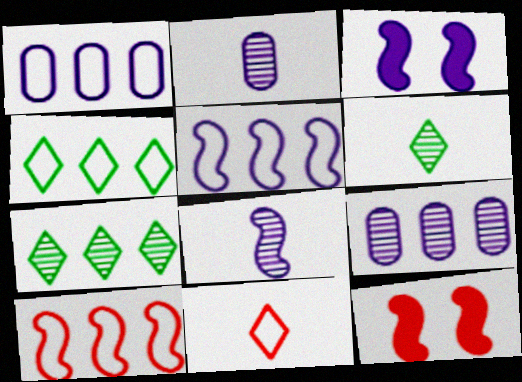[[1, 4, 10], 
[1, 6, 12], 
[2, 4, 12], 
[3, 5, 8]]